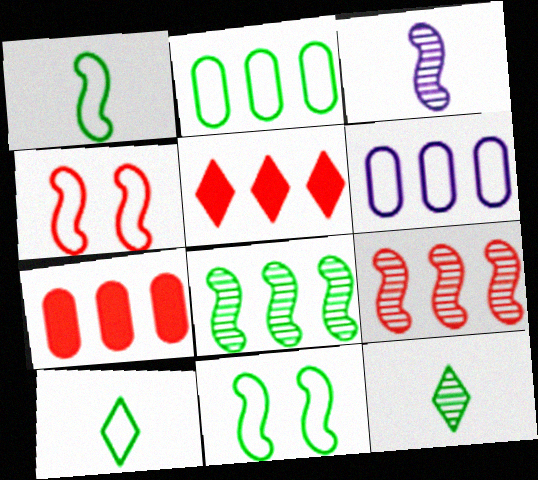[[2, 10, 11], 
[4, 6, 10], 
[5, 6, 8]]